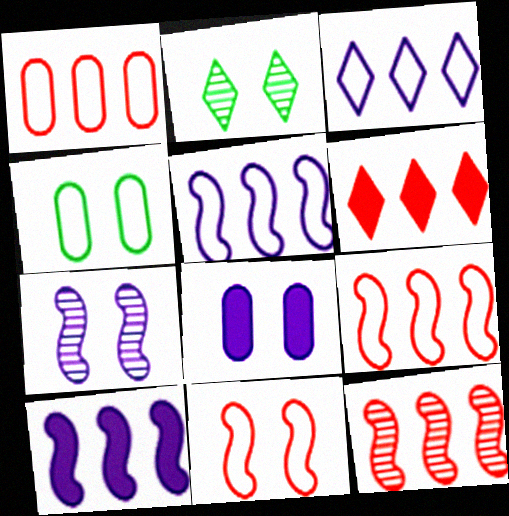[[1, 6, 12], 
[2, 8, 11]]